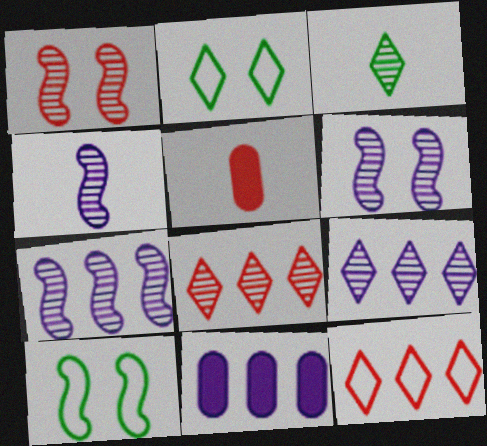[[1, 5, 12], 
[2, 5, 7], 
[4, 6, 7], 
[5, 9, 10]]